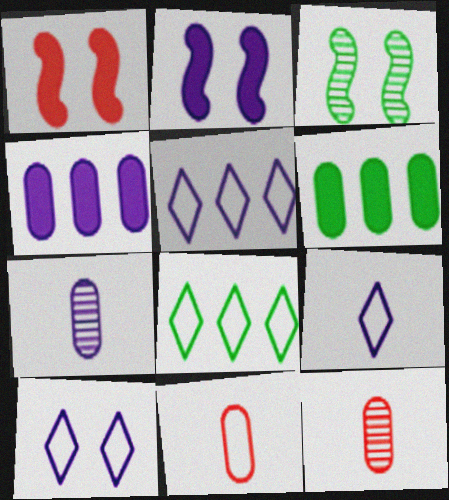[[1, 7, 8], 
[2, 5, 7], 
[2, 8, 12], 
[5, 9, 10]]